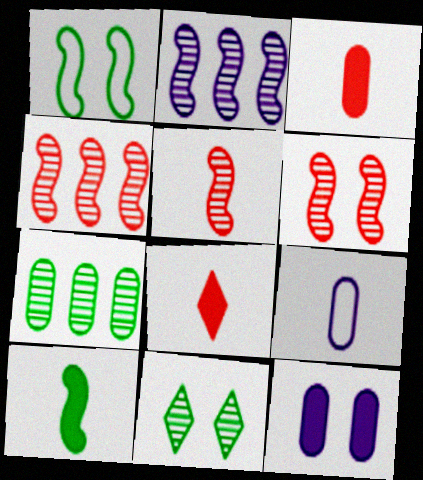[[4, 5, 6]]